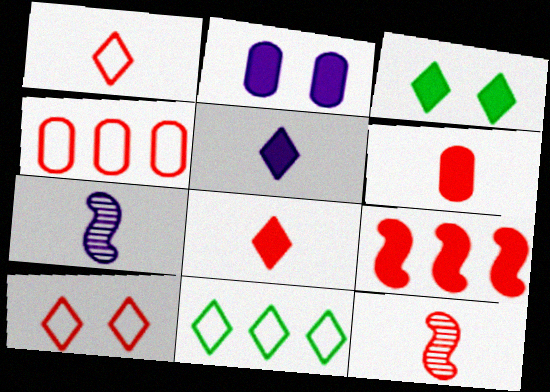[[1, 6, 12], 
[2, 11, 12], 
[3, 4, 7]]